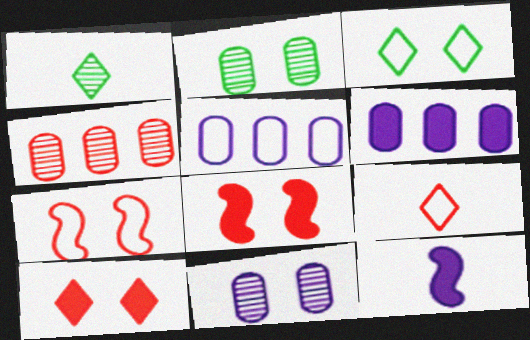[[1, 5, 8], 
[1, 6, 7], 
[3, 4, 12], 
[3, 8, 11], 
[4, 8, 9]]